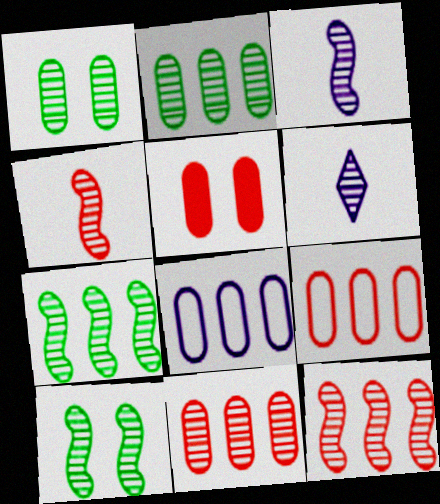[[1, 6, 12], 
[3, 10, 12], 
[6, 10, 11]]